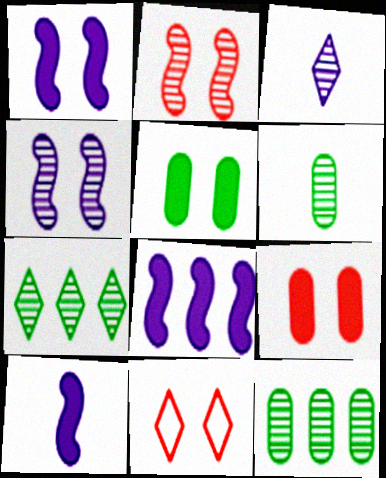[[1, 8, 10], 
[2, 3, 12], 
[2, 9, 11], 
[4, 5, 11], 
[6, 8, 11], 
[10, 11, 12]]